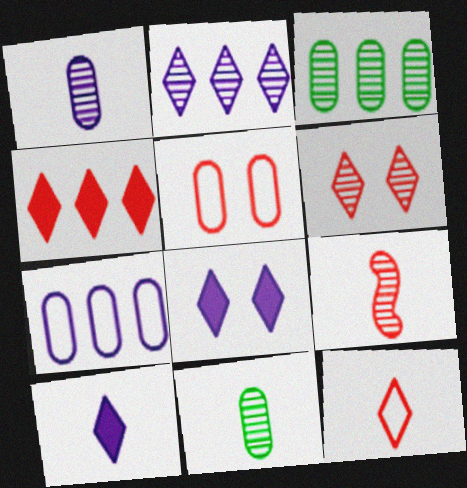[[4, 5, 9], 
[4, 6, 12]]